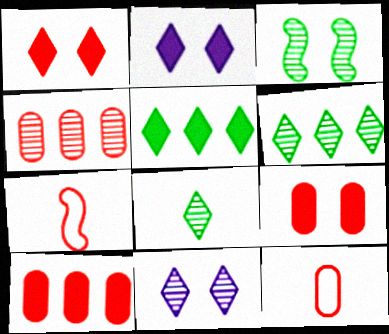[[1, 4, 7], 
[4, 9, 12]]